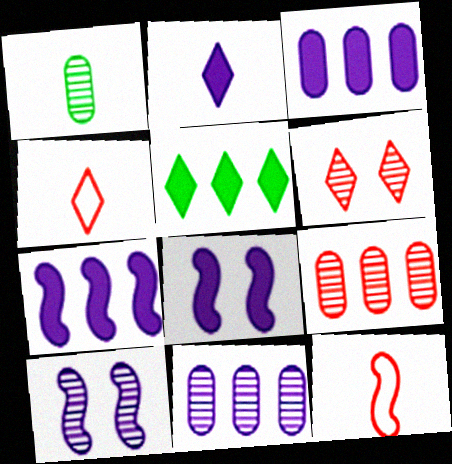[[1, 2, 12], 
[2, 3, 8]]